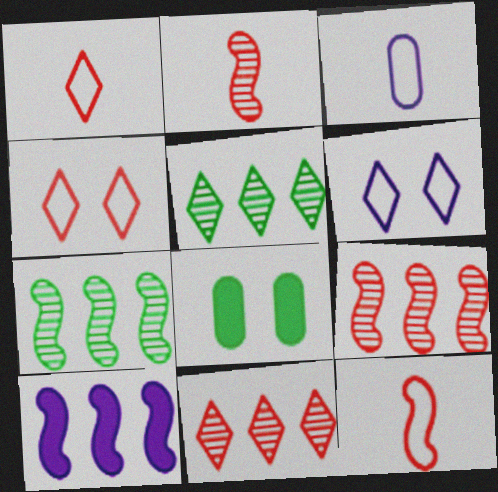[]